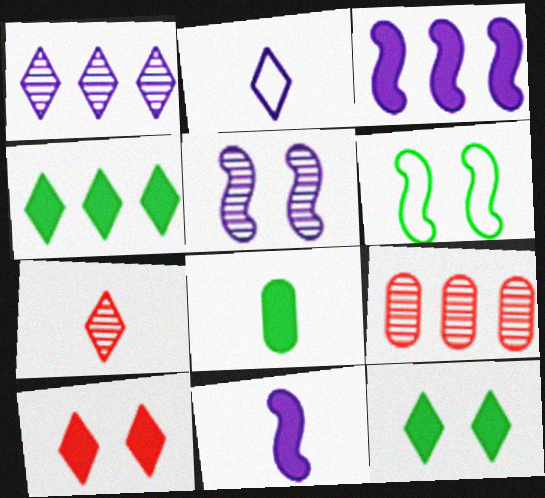[[3, 8, 10]]